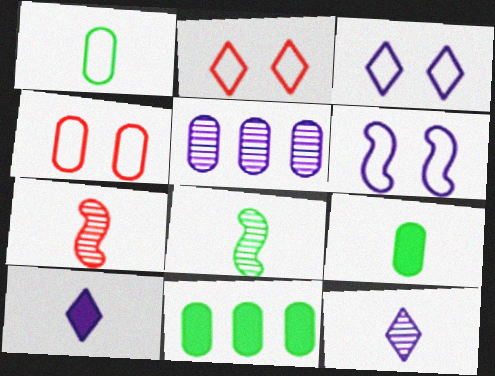[[1, 7, 10], 
[3, 7, 11], 
[4, 5, 9], 
[5, 6, 10]]